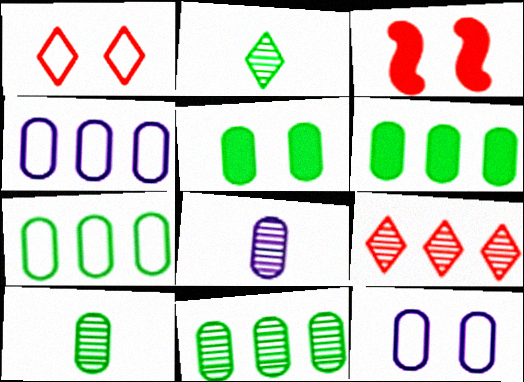[[2, 3, 4], 
[5, 7, 10], 
[6, 7, 11]]